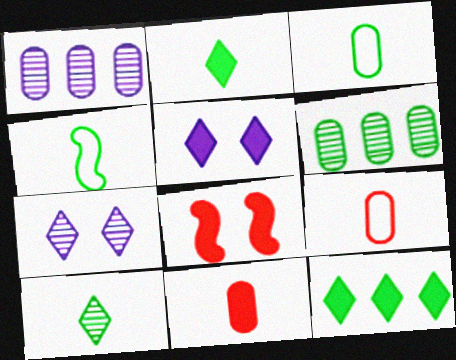[]